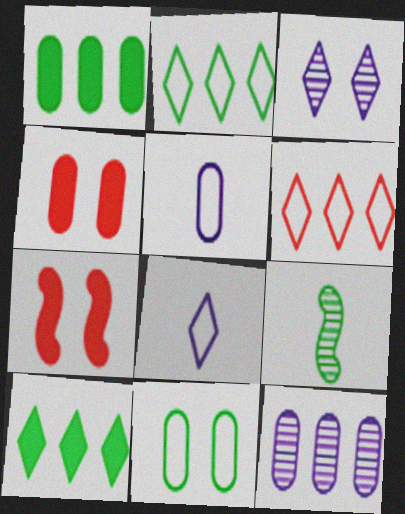[[3, 7, 11], 
[9, 10, 11]]